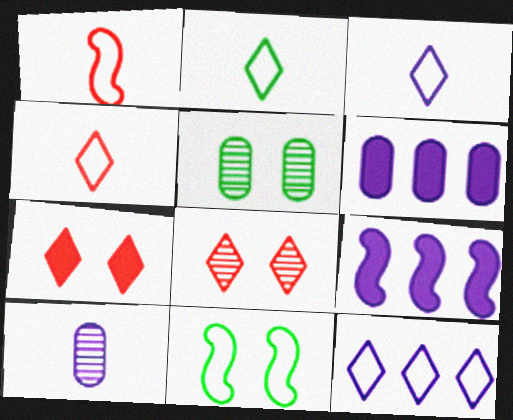[[2, 3, 4], 
[4, 5, 9]]